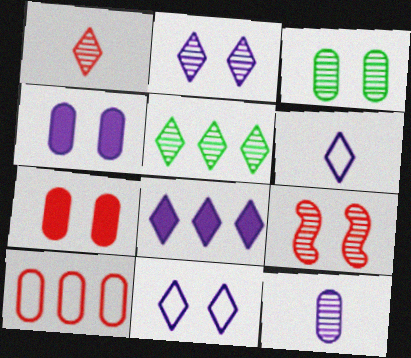[[1, 2, 5], 
[2, 3, 9], 
[2, 6, 8], 
[5, 9, 12]]